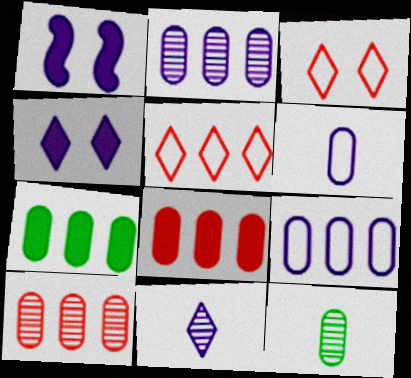[[1, 5, 12], 
[1, 9, 11], 
[7, 9, 10]]